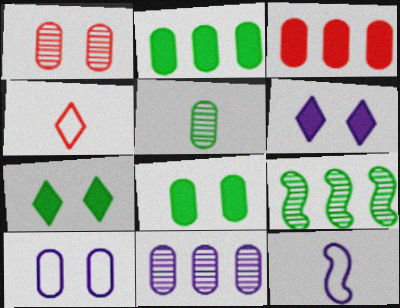[[1, 5, 11], 
[1, 8, 10], 
[3, 5, 10], 
[6, 11, 12]]